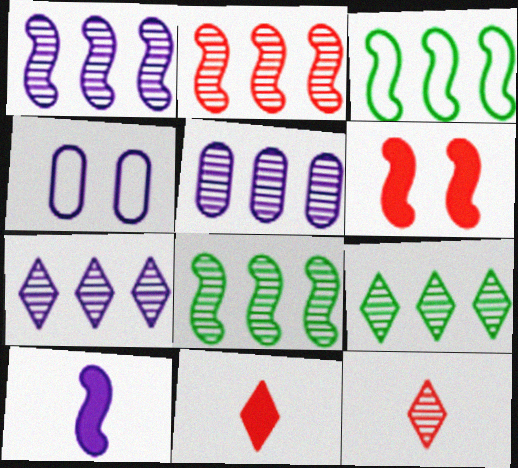[[1, 2, 8], 
[1, 5, 7], 
[2, 5, 9], 
[4, 7, 10], 
[4, 8, 11]]